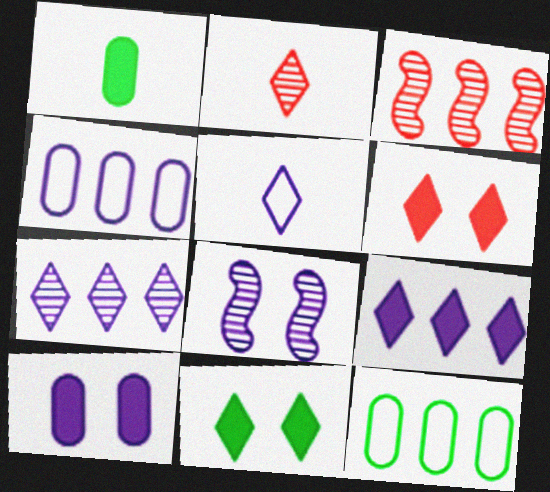[[3, 9, 12]]